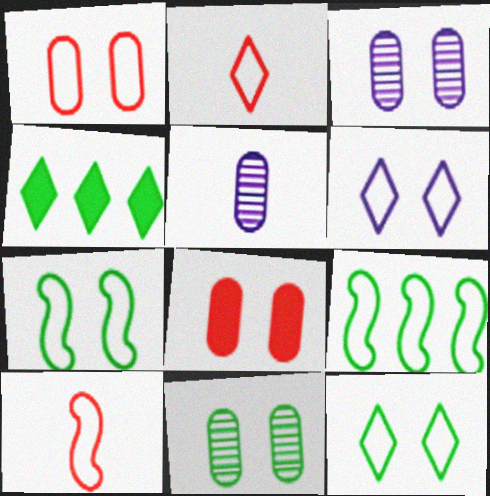[[1, 6, 7], 
[3, 4, 10]]